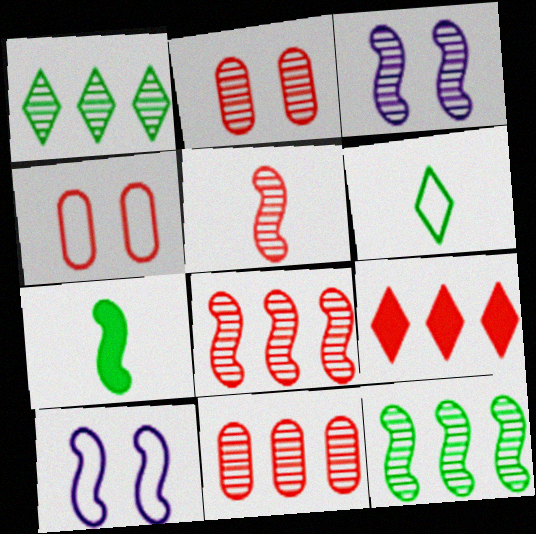[[3, 5, 12], 
[4, 5, 9], 
[7, 8, 10]]